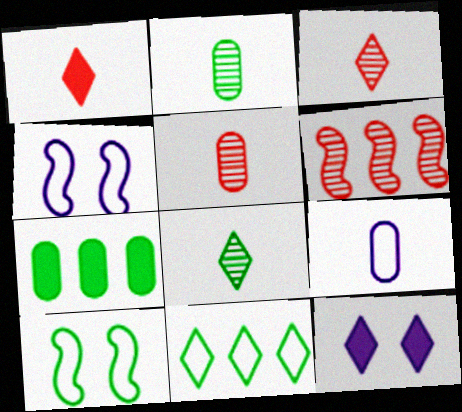[[3, 4, 7], 
[3, 11, 12], 
[7, 8, 10]]